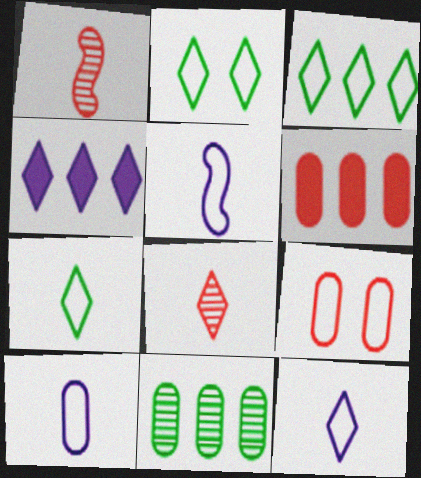[[2, 3, 7], 
[2, 4, 8], 
[3, 5, 9], 
[5, 10, 12]]